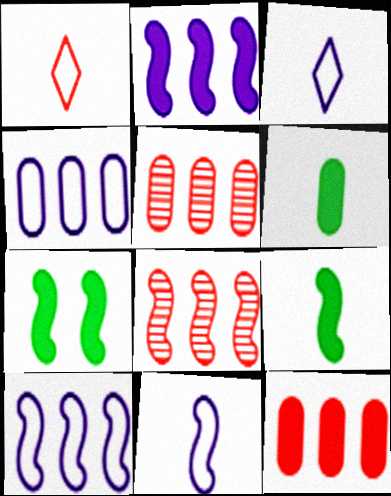[[3, 5, 7], 
[7, 8, 11]]